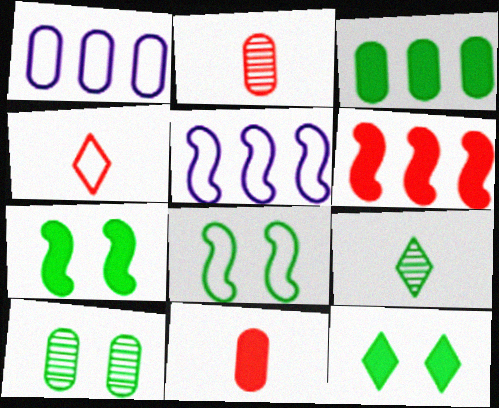[[1, 4, 8], 
[1, 10, 11], 
[2, 5, 12], 
[3, 8, 9], 
[8, 10, 12]]